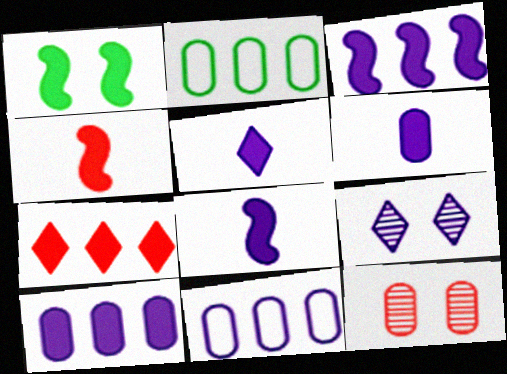[[1, 3, 4], 
[1, 6, 7], 
[2, 4, 9], 
[2, 6, 12], 
[5, 6, 8], 
[8, 9, 11]]